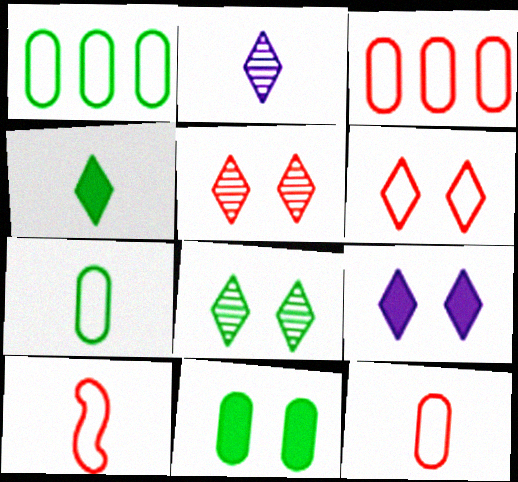[[3, 6, 10], 
[6, 8, 9]]